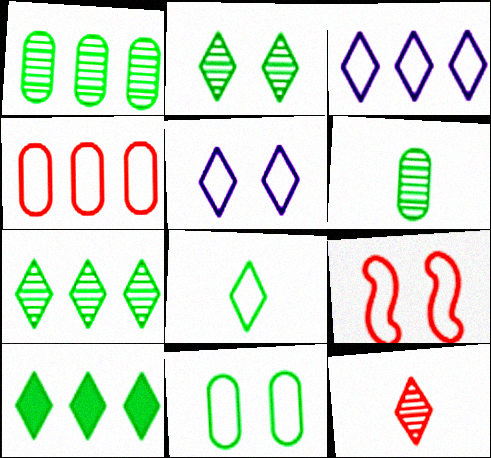[[2, 8, 10], 
[5, 9, 11], 
[5, 10, 12]]